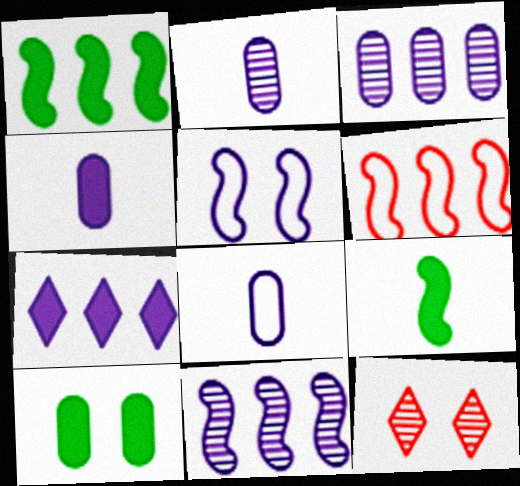[[1, 6, 11], 
[1, 8, 12], 
[2, 4, 8], 
[2, 5, 7], 
[5, 10, 12]]